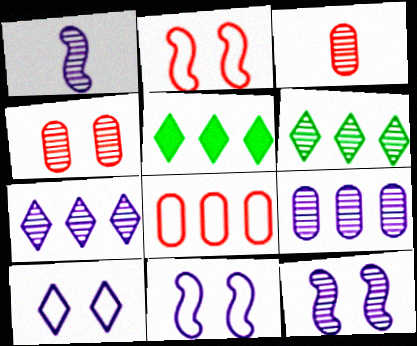[[1, 4, 6], 
[3, 5, 11], 
[3, 6, 12]]